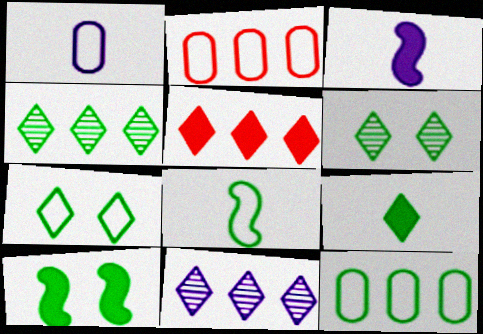[[2, 3, 6], 
[4, 7, 9], 
[7, 8, 12]]